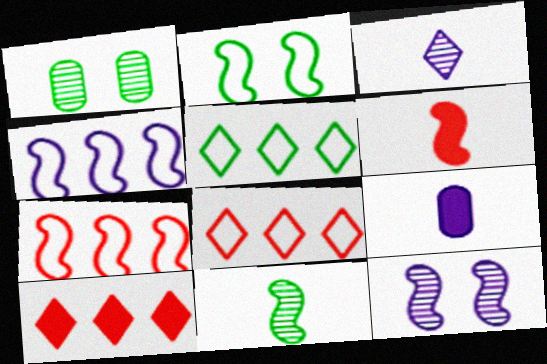[]